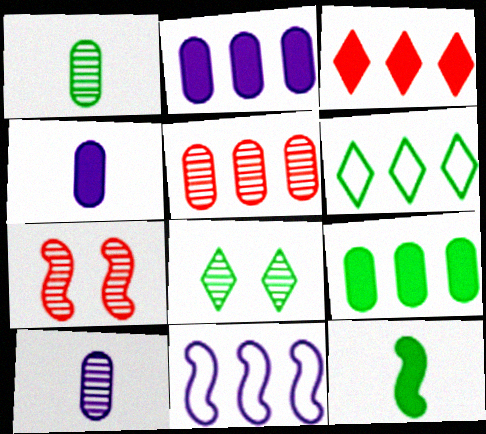[[4, 6, 7], 
[7, 11, 12]]